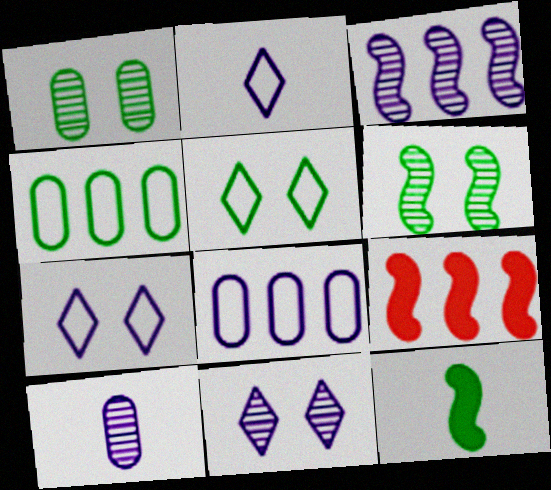[[1, 2, 9], 
[3, 10, 11], 
[5, 9, 10]]